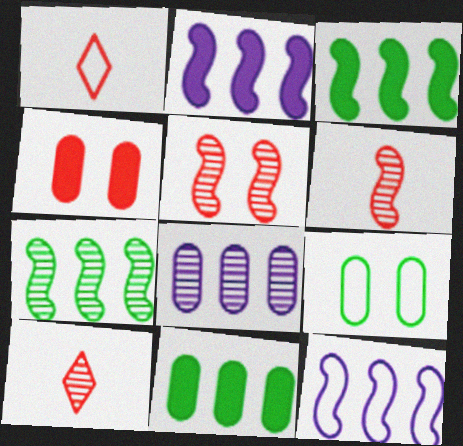[[1, 9, 12], 
[2, 9, 10]]